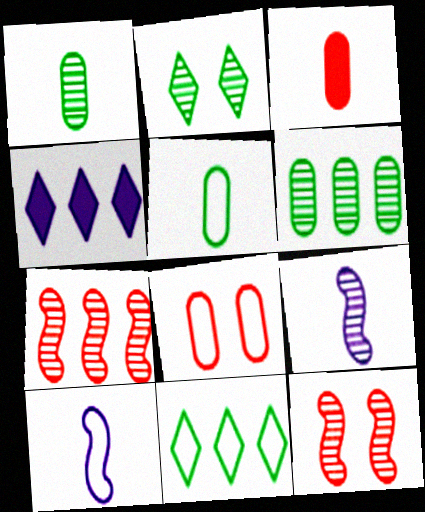[[4, 5, 12], 
[8, 10, 11]]